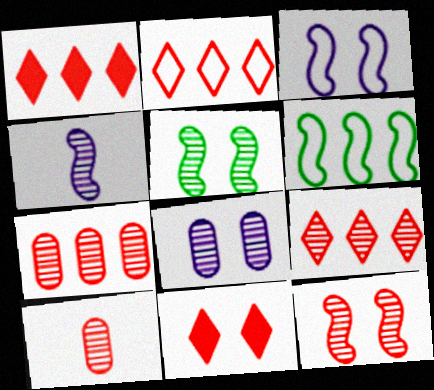[[1, 2, 9], 
[9, 10, 12]]